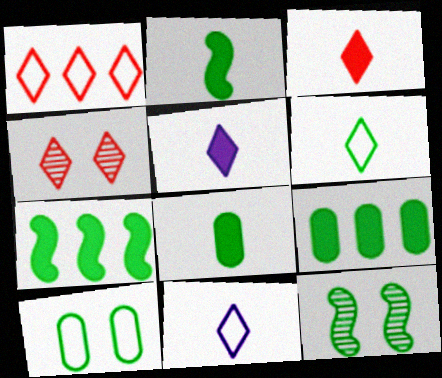[[1, 3, 4], 
[6, 9, 12]]